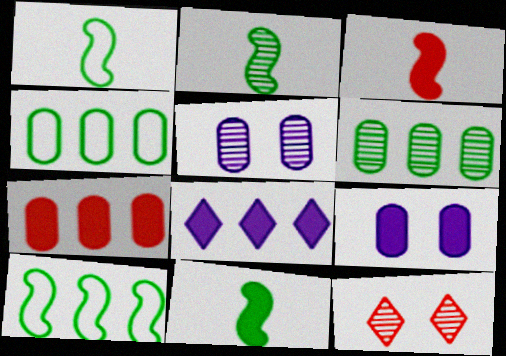[[1, 2, 11]]